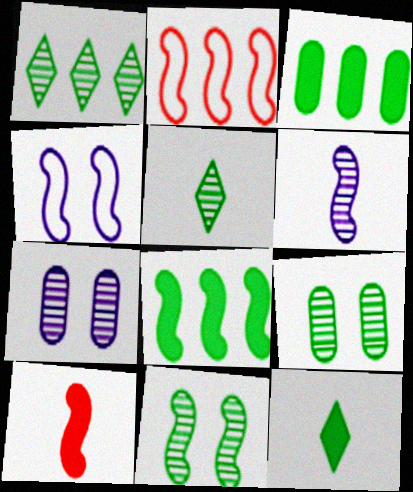[[2, 7, 12]]